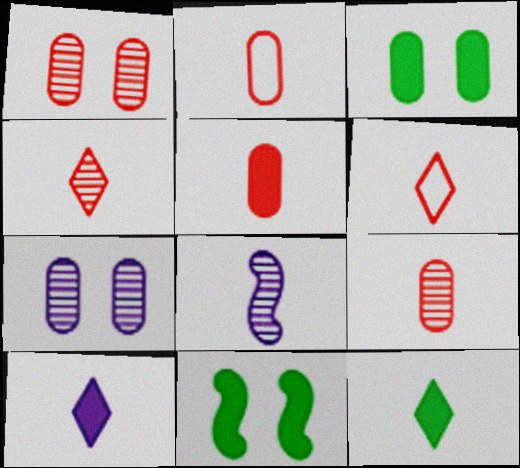[[2, 5, 9], 
[2, 8, 12]]